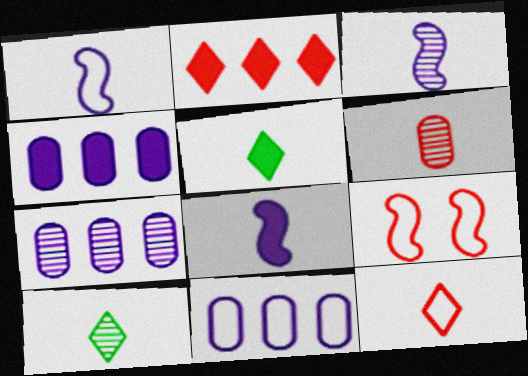[[1, 3, 8], 
[1, 5, 6], 
[2, 6, 9], 
[3, 6, 10], 
[4, 7, 11], 
[4, 9, 10], 
[5, 7, 9]]